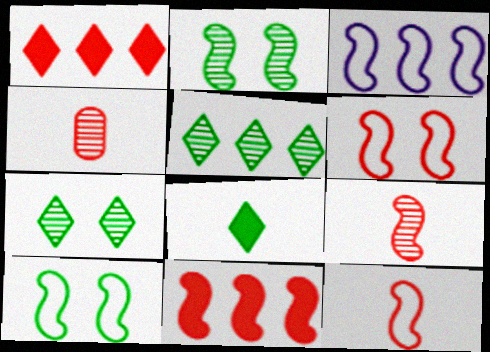[[1, 4, 6], 
[3, 10, 12], 
[6, 9, 11]]